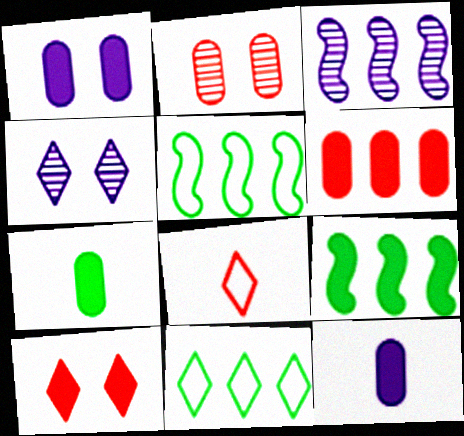[[1, 6, 7], 
[3, 6, 11], 
[9, 10, 12]]